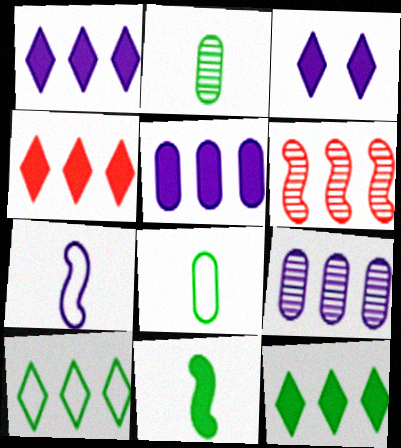[[1, 4, 12], 
[3, 6, 8], 
[3, 7, 9], 
[5, 6, 10]]